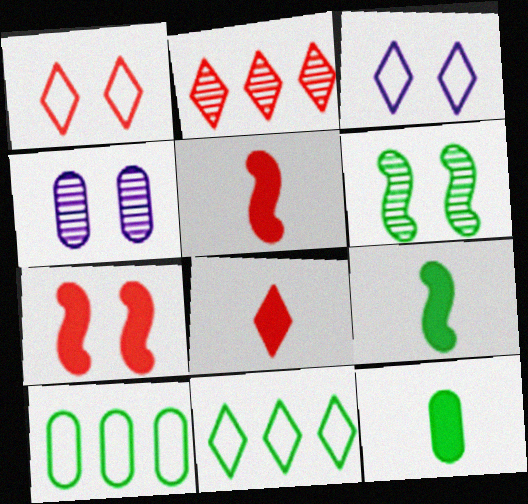[[1, 2, 8], 
[4, 5, 11], 
[6, 11, 12]]